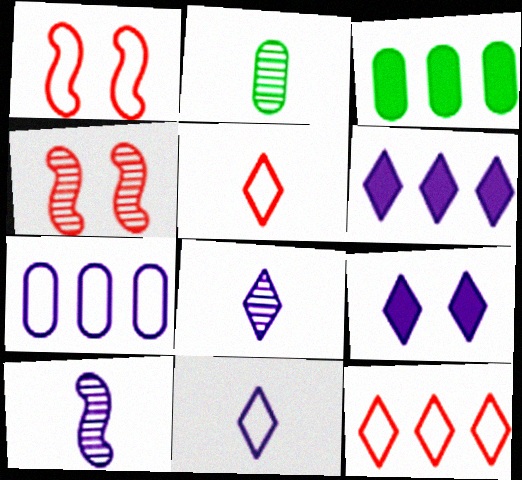[[1, 2, 6], 
[1, 3, 8], 
[3, 4, 11], 
[7, 9, 10]]